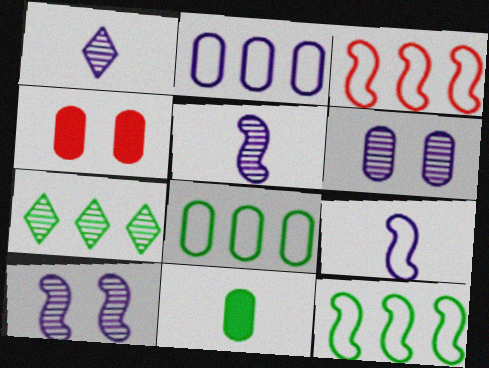[[1, 4, 12], 
[4, 7, 9]]